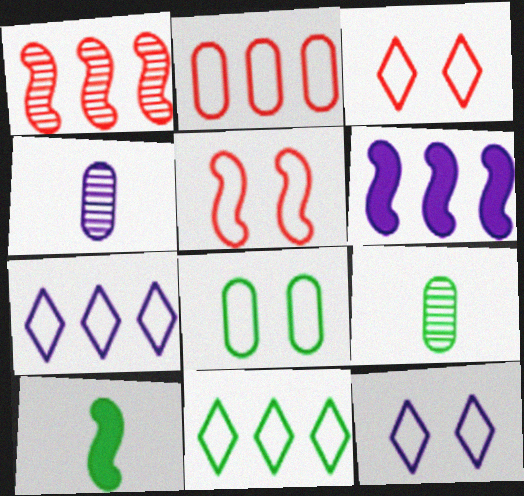[[3, 6, 9], 
[4, 6, 12], 
[5, 8, 12]]